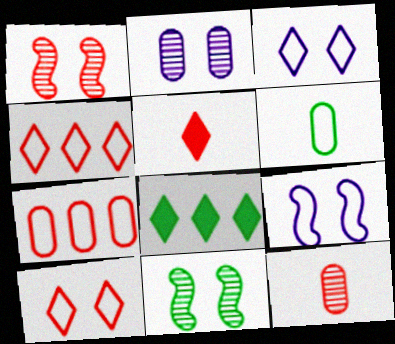[[1, 5, 7], 
[4, 6, 9], 
[6, 8, 11], 
[8, 9, 12]]